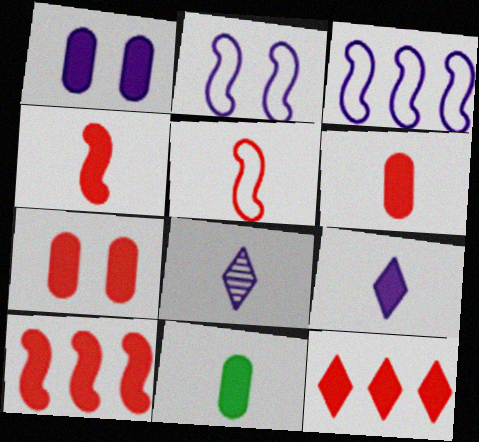[[1, 3, 8], 
[4, 7, 12], 
[4, 9, 11], 
[5, 8, 11]]